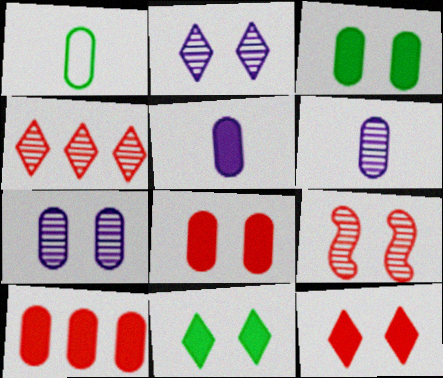[[1, 7, 10], 
[3, 5, 10]]